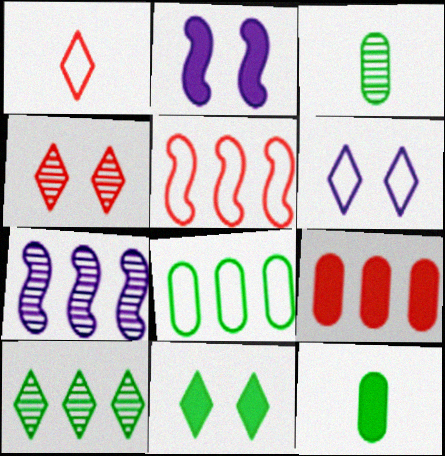[[3, 4, 7], 
[4, 6, 11]]